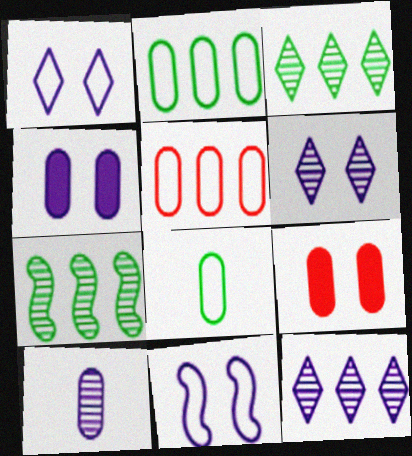[[2, 9, 10], 
[4, 6, 11]]